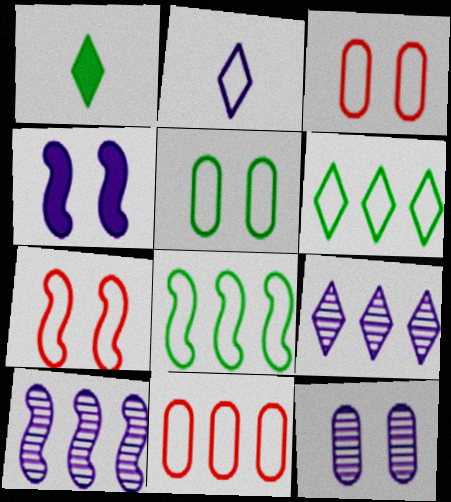[[1, 3, 10], 
[2, 3, 8]]